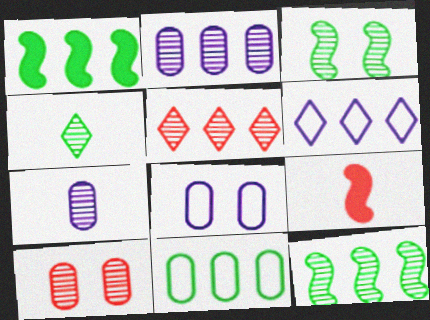[[2, 5, 12], 
[3, 5, 7]]